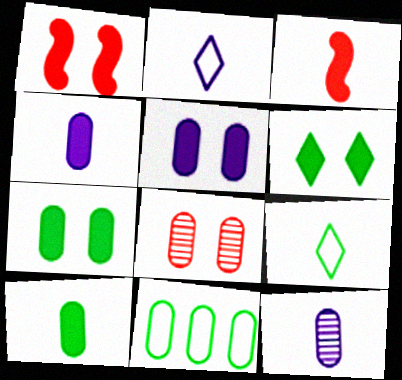[[1, 5, 6], 
[3, 9, 12], 
[4, 8, 11]]